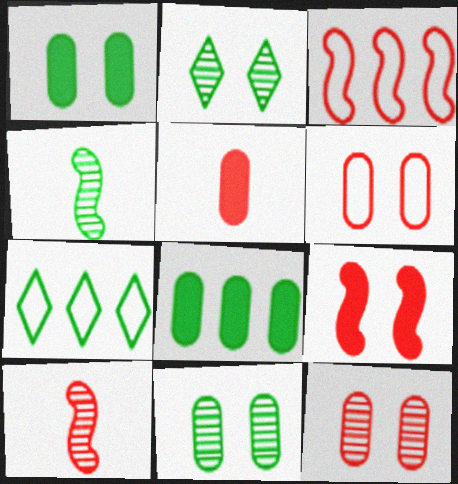[[1, 4, 7], 
[3, 9, 10]]